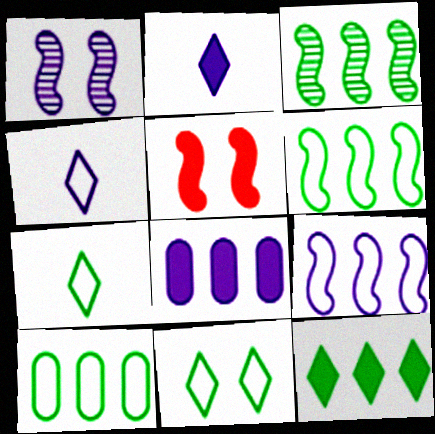[[1, 4, 8], 
[3, 10, 12]]